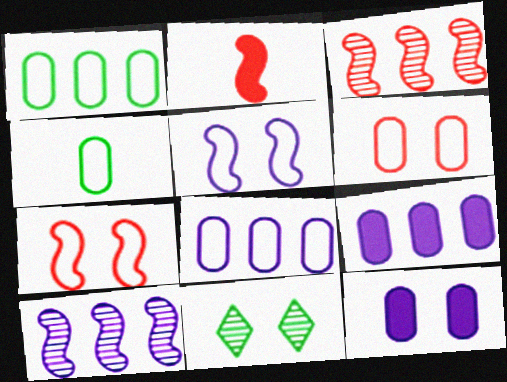[[2, 3, 7], 
[2, 8, 11], 
[4, 6, 8], 
[7, 11, 12]]